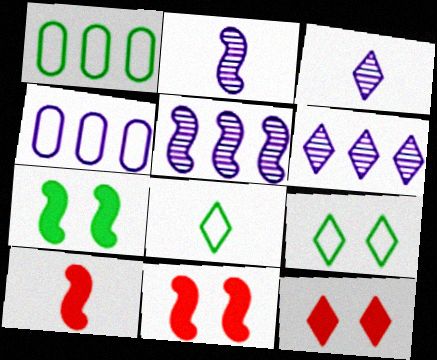[[1, 2, 12], 
[1, 3, 11], 
[6, 8, 12]]